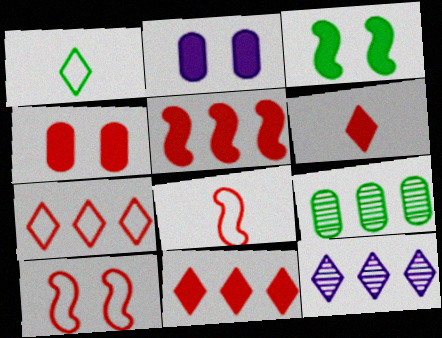[[1, 3, 9], 
[4, 5, 6]]